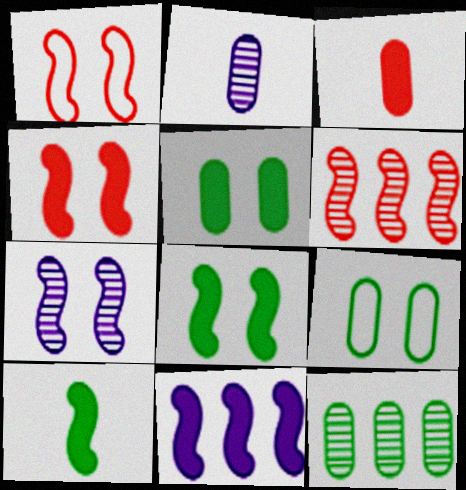[[1, 7, 8], 
[4, 10, 11]]